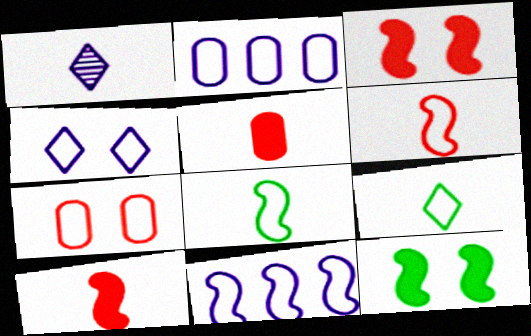[[1, 5, 8], 
[7, 9, 11]]